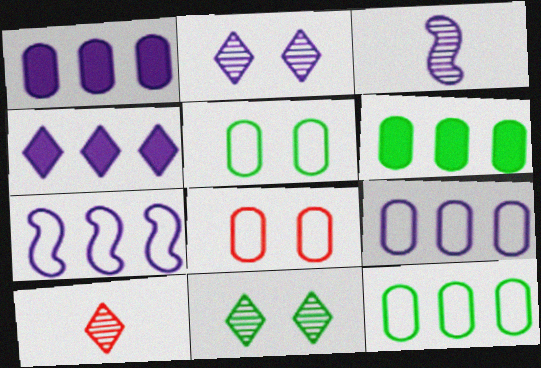[]